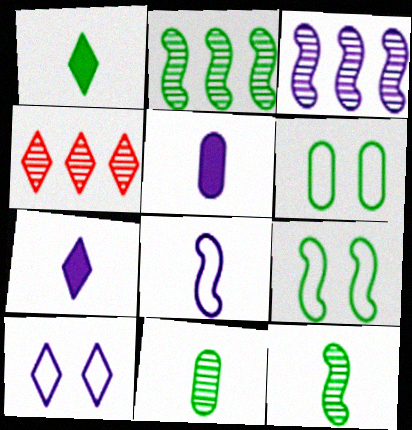[[1, 2, 6], 
[1, 4, 10], 
[3, 5, 10], 
[4, 5, 9]]